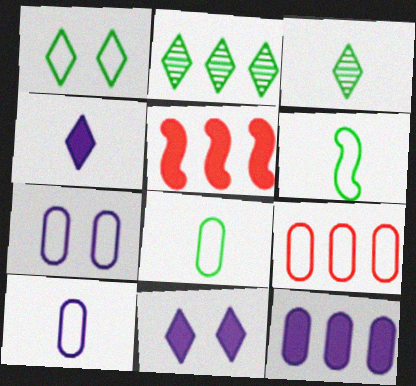[[3, 5, 7], 
[7, 8, 9]]